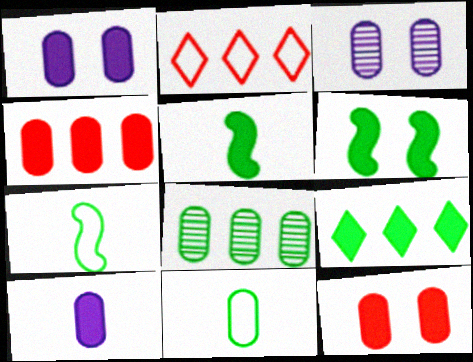[[2, 3, 5], 
[3, 4, 11]]